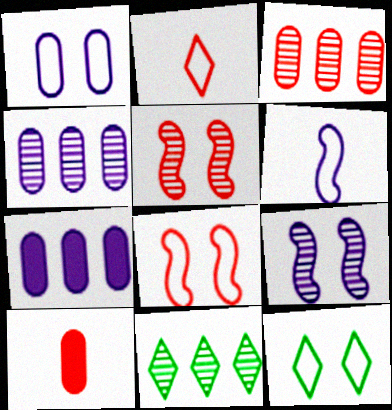[[1, 8, 12]]